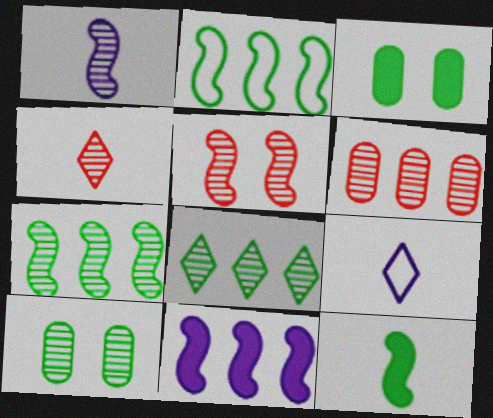[[1, 5, 7], 
[4, 5, 6]]